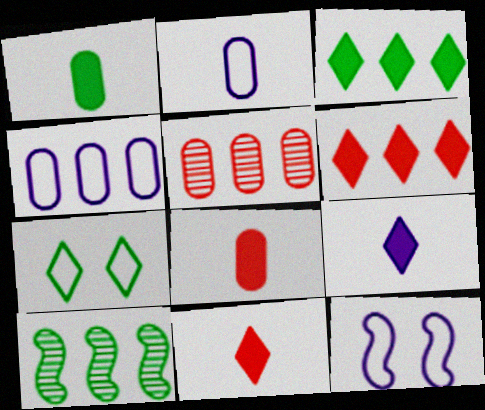[[1, 7, 10], 
[4, 6, 10]]